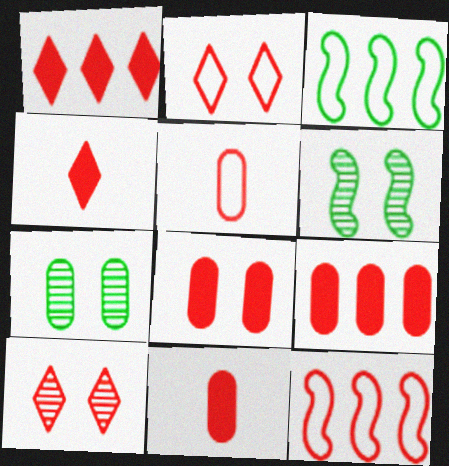[[2, 5, 12], 
[8, 9, 11], 
[10, 11, 12]]